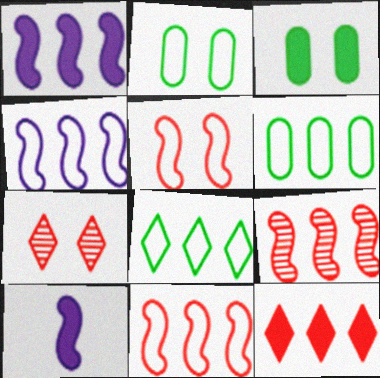[[3, 10, 12], 
[6, 7, 10]]